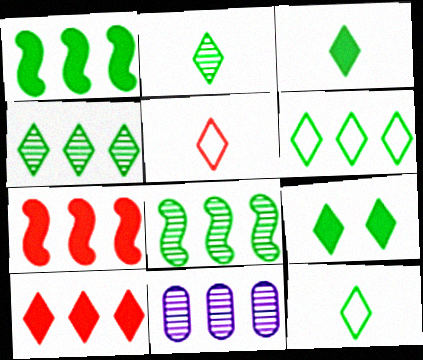[[2, 3, 12], 
[2, 6, 9], 
[4, 9, 12], 
[6, 7, 11]]